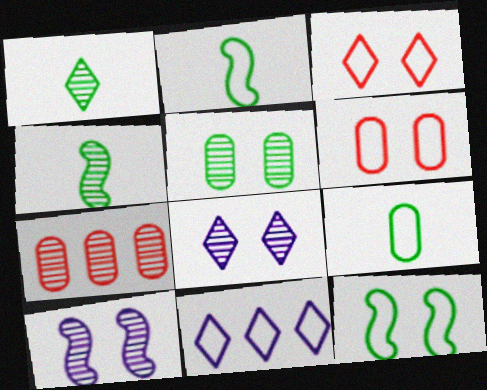[[1, 7, 10], 
[2, 6, 11], 
[4, 7, 8]]